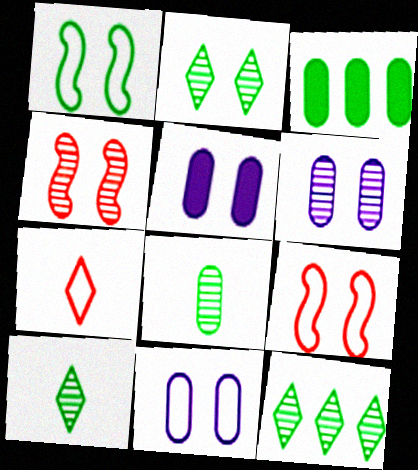[[1, 3, 10], 
[2, 4, 6], 
[2, 5, 9], 
[2, 10, 12], 
[5, 6, 11]]